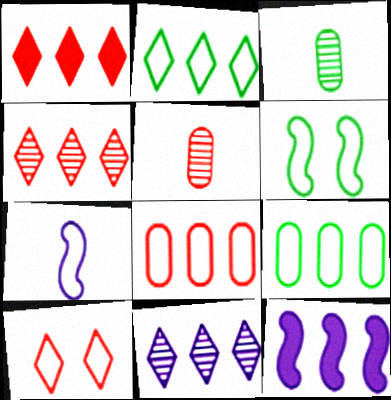[[1, 2, 11], 
[3, 10, 12], 
[4, 9, 12], 
[7, 9, 10]]